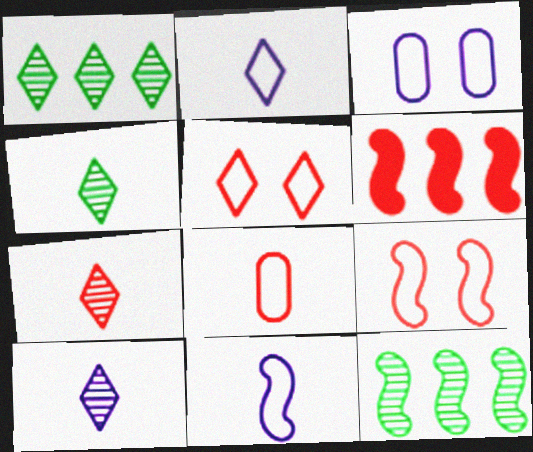[[3, 4, 6], 
[4, 7, 10]]